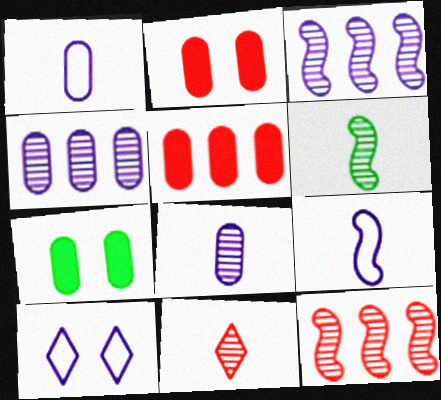[[5, 6, 10], 
[6, 8, 11]]